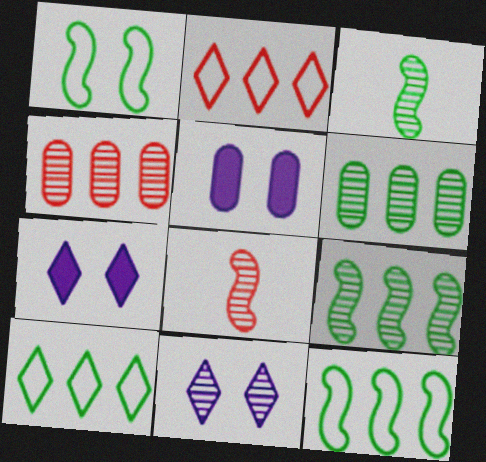[[2, 3, 5], 
[3, 4, 11], 
[5, 8, 10], 
[6, 8, 11]]